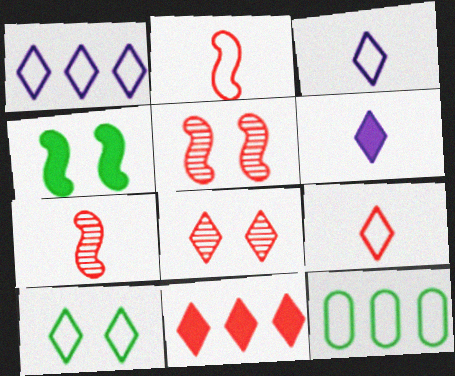[[1, 9, 10], 
[5, 6, 12], 
[8, 9, 11]]